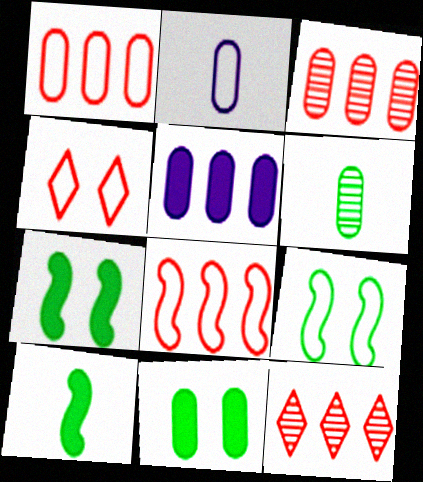[[2, 3, 11], 
[2, 7, 12]]